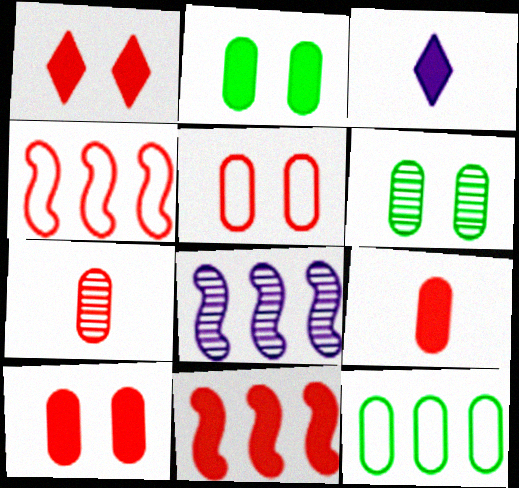[[1, 4, 7], 
[1, 9, 11], 
[2, 3, 11], 
[3, 4, 6]]